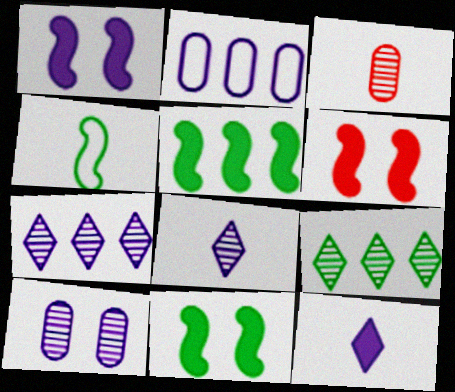[[1, 2, 8], 
[1, 6, 11], 
[3, 4, 12]]